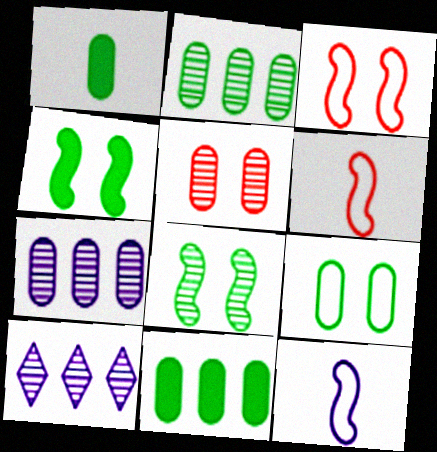[[1, 2, 9], 
[1, 3, 10]]